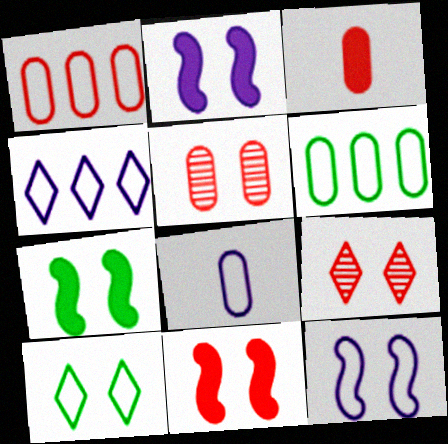[[1, 3, 5], 
[2, 5, 10], 
[2, 7, 11], 
[4, 8, 12]]